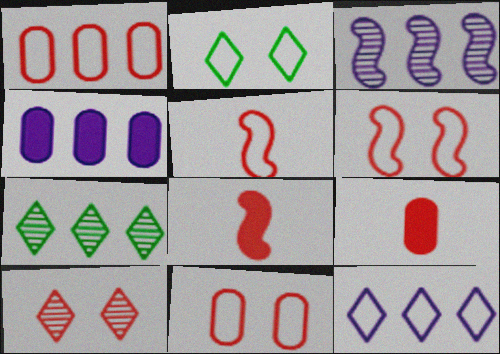[[1, 8, 10], 
[2, 3, 9], 
[3, 4, 12]]